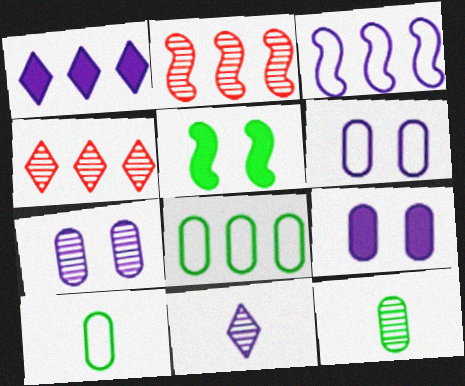[[1, 2, 8], 
[3, 9, 11], 
[6, 7, 9]]